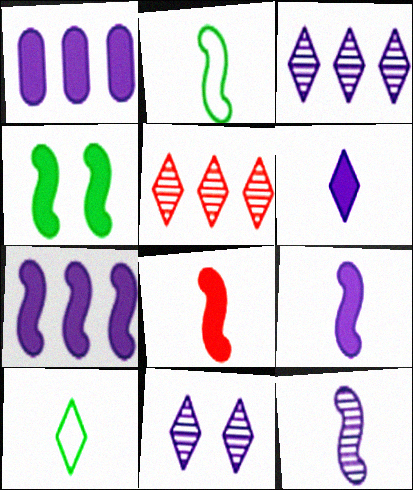[[2, 8, 12], 
[4, 7, 8]]